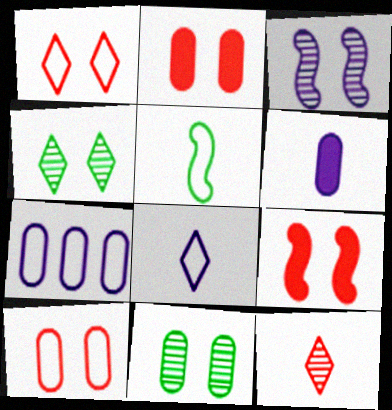[[1, 5, 7], 
[5, 6, 12]]